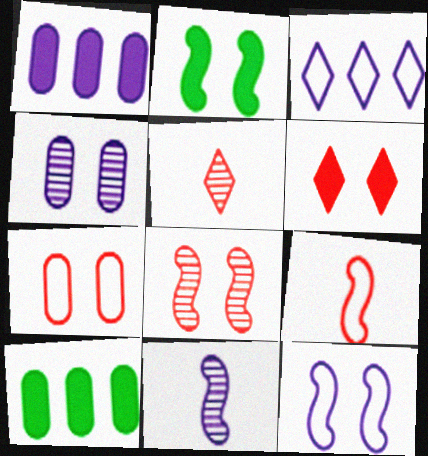[[2, 8, 12], 
[5, 10, 12], 
[6, 7, 8]]